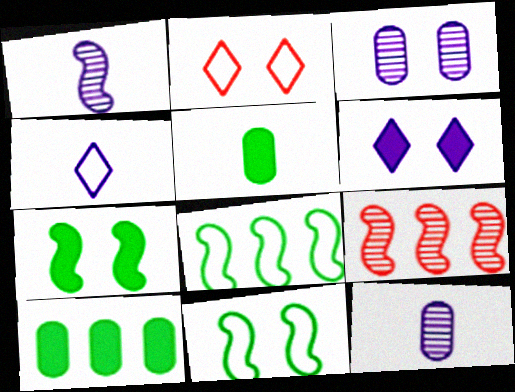[[1, 2, 10], 
[2, 3, 7]]